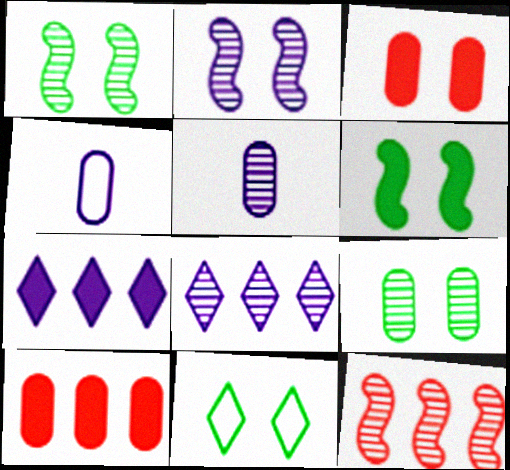[[2, 3, 11], 
[2, 4, 7], 
[2, 5, 8], 
[4, 9, 10], 
[6, 9, 11]]